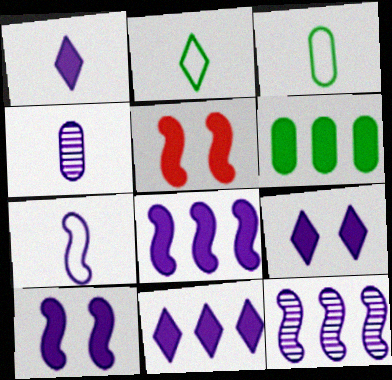[[1, 4, 7], 
[1, 5, 6], 
[1, 9, 11], 
[7, 10, 12]]